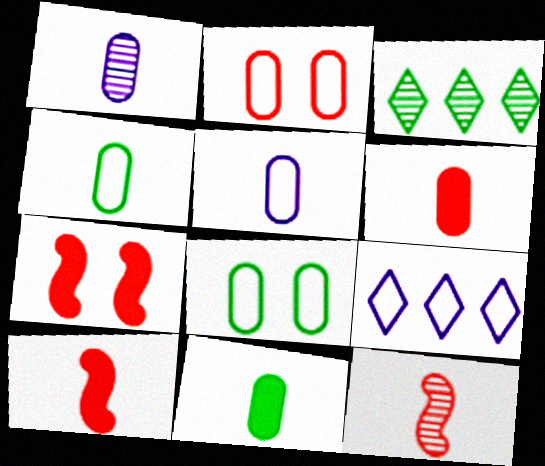[[1, 4, 6], 
[3, 5, 7]]